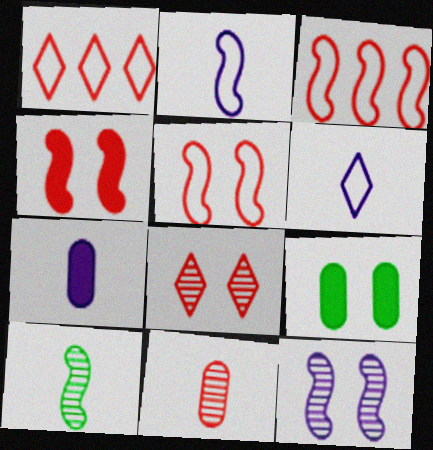[[1, 4, 11]]